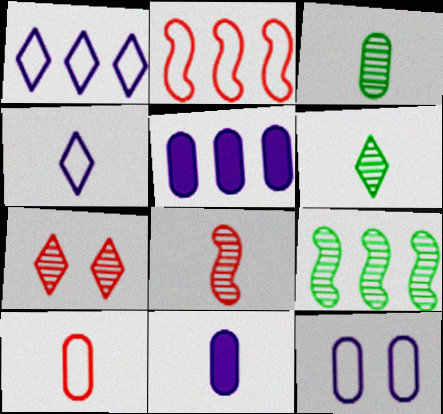[[3, 10, 11]]